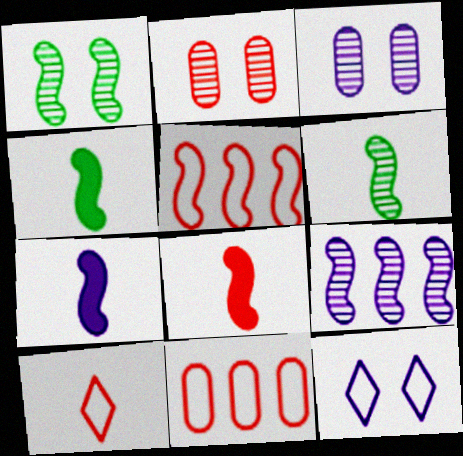[[1, 5, 7], 
[4, 7, 8]]